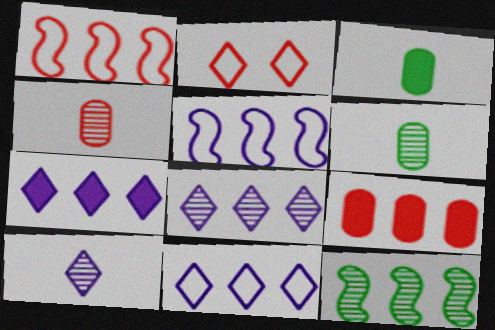[[7, 8, 11], 
[9, 11, 12]]